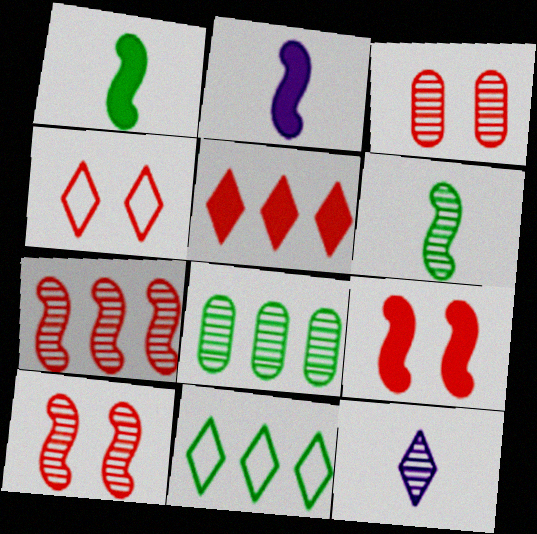[[2, 3, 11], 
[2, 4, 8], 
[3, 4, 9], 
[8, 10, 12]]